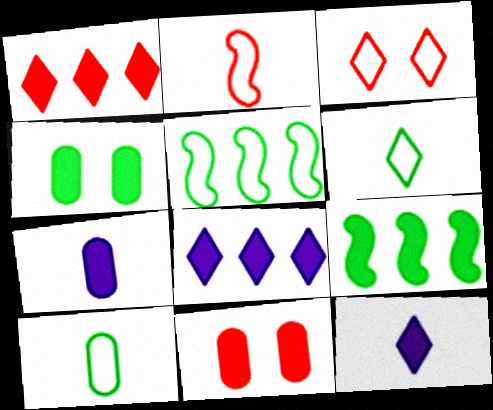[[9, 11, 12]]